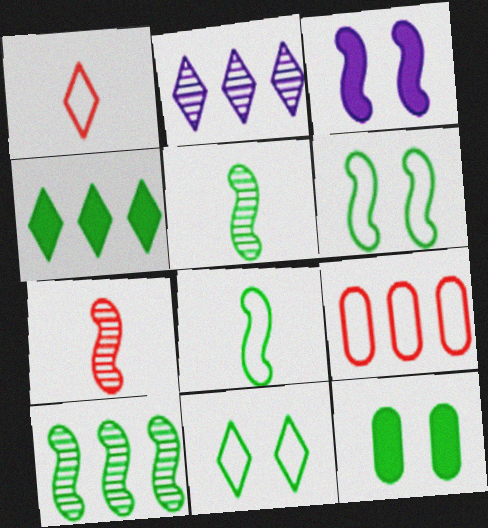[]